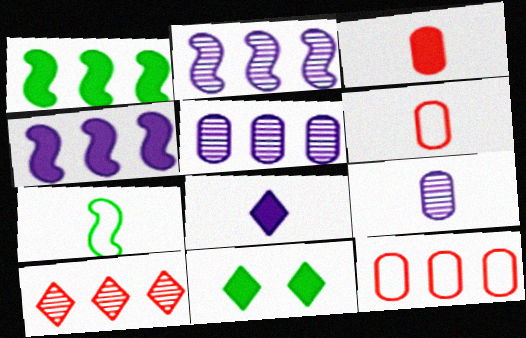[[2, 6, 11], 
[3, 4, 11]]